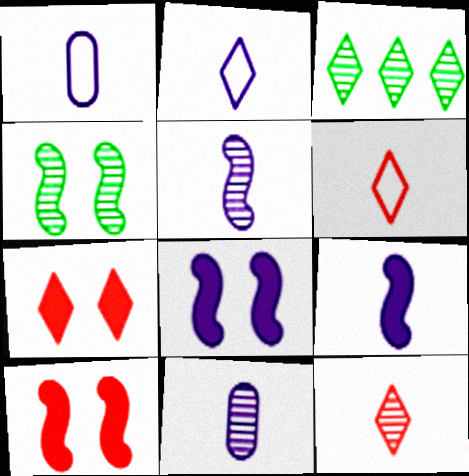[[1, 3, 10], 
[2, 3, 7], 
[2, 9, 11]]